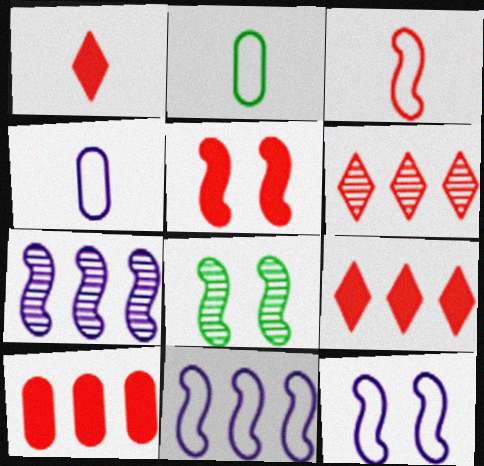[[1, 5, 10], 
[4, 8, 9], 
[5, 8, 12]]